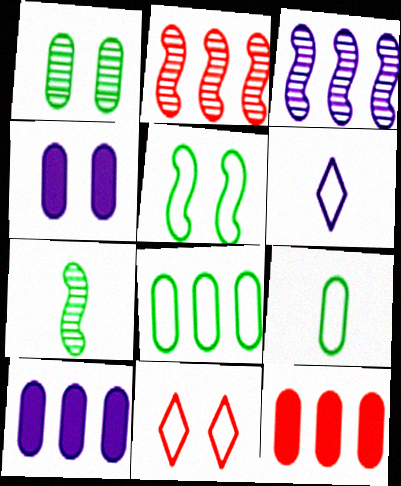[[3, 4, 6], 
[7, 10, 11]]